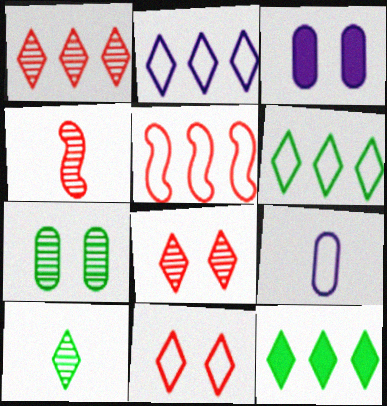[[1, 2, 12], 
[3, 4, 6], 
[3, 5, 10]]